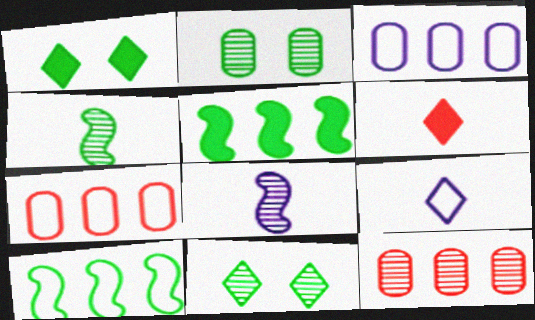[[1, 7, 8], 
[8, 11, 12]]